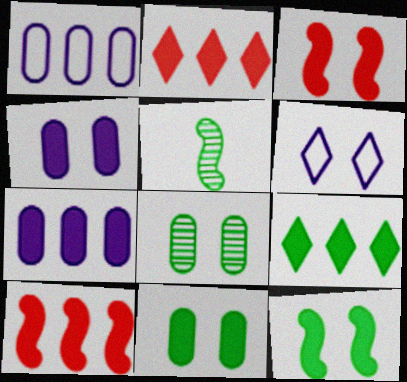[[3, 6, 8], 
[7, 9, 10]]